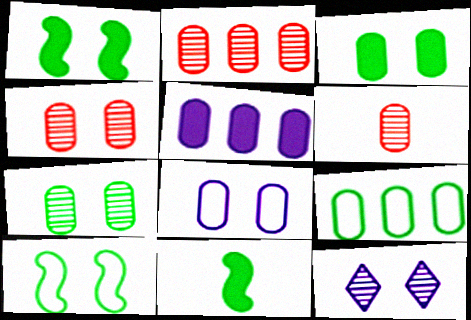[[2, 4, 6], 
[2, 5, 9], 
[3, 4, 8]]